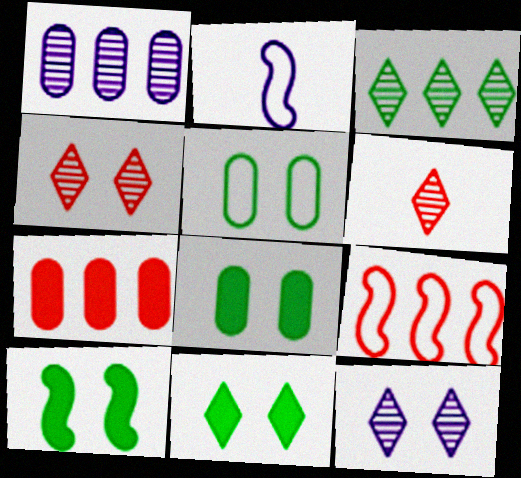[[3, 6, 12], 
[8, 10, 11]]